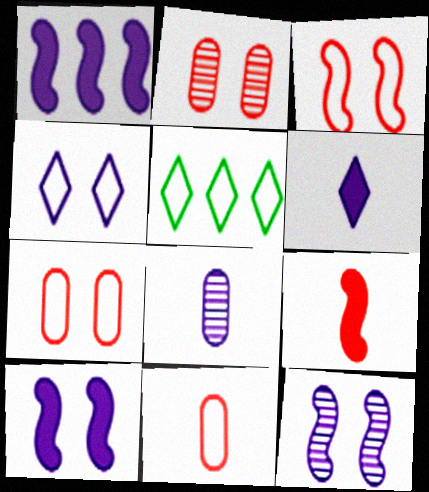[[1, 4, 8]]